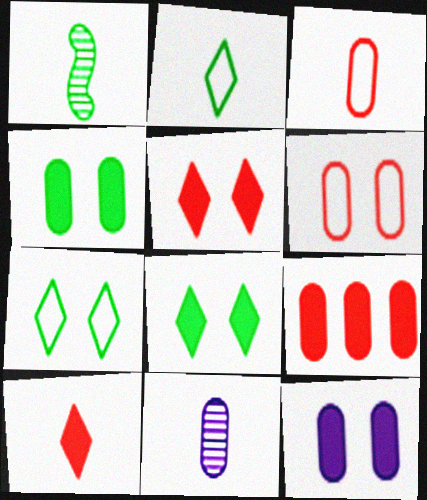[]